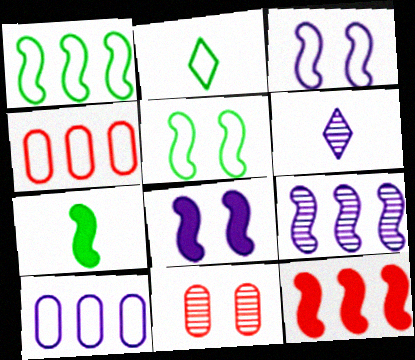[[1, 9, 12], 
[2, 3, 4], 
[6, 8, 10], 
[7, 8, 12]]